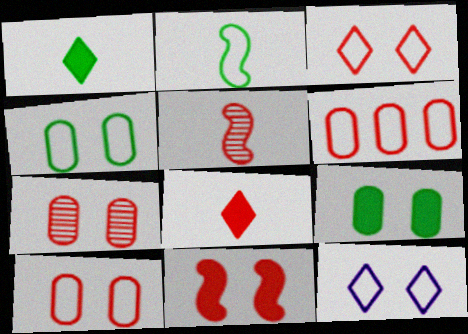[[2, 6, 12], 
[3, 7, 11]]